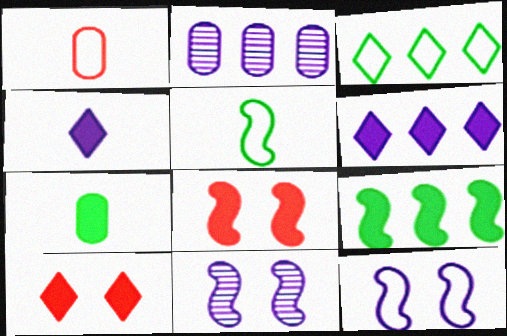[[1, 3, 12], 
[2, 4, 12], 
[2, 5, 10], 
[6, 7, 8]]